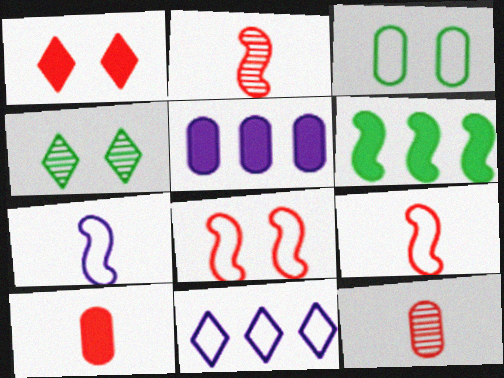[[3, 5, 12], 
[3, 9, 11], 
[4, 5, 9]]